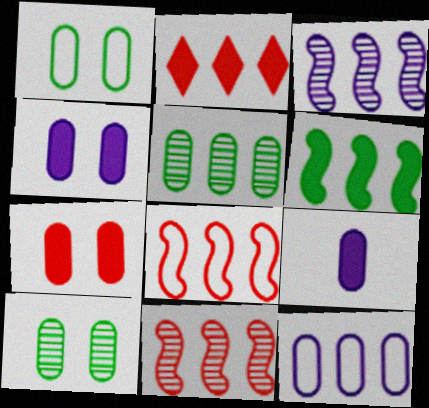[[3, 6, 8]]